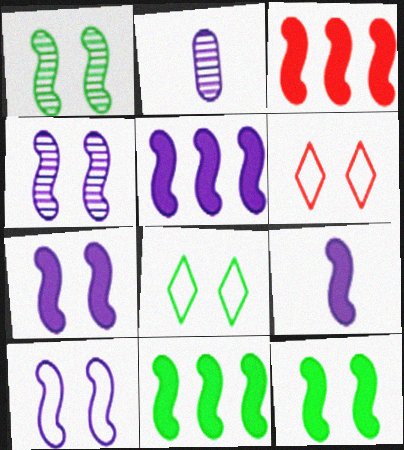[[2, 3, 8], 
[2, 6, 11], 
[3, 5, 11], 
[3, 9, 12], 
[4, 7, 10], 
[5, 7, 9]]